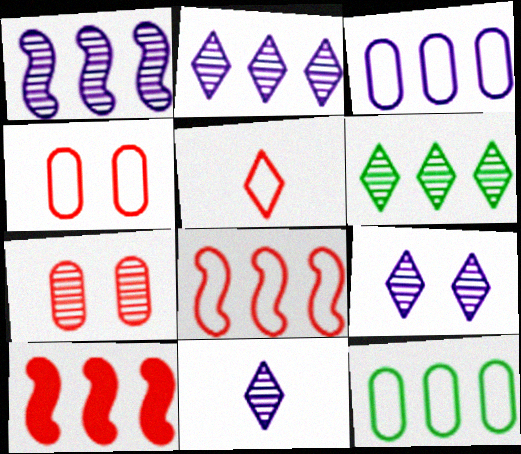[[2, 9, 11], 
[2, 10, 12], 
[3, 6, 10], 
[4, 5, 8], 
[5, 7, 10]]